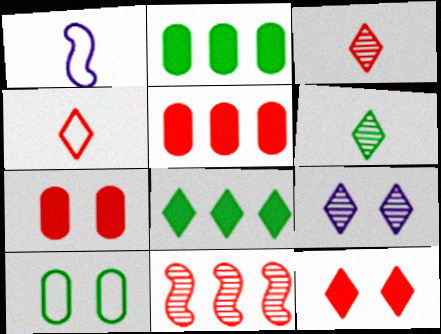[[4, 7, 11], 
[4, 8, 9]]